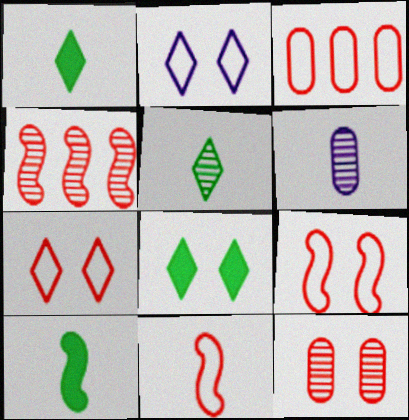[[1, 6, 11], 
[3, 7, 11]]